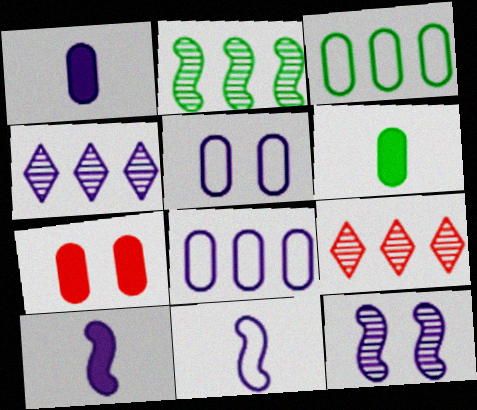[[4, 5, 10]]